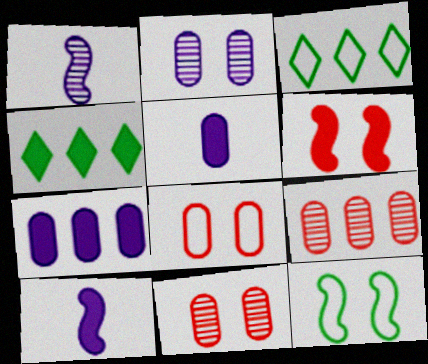[[1, 4, 8], 
[3, 10, 11], 
[4, 5, 6]]